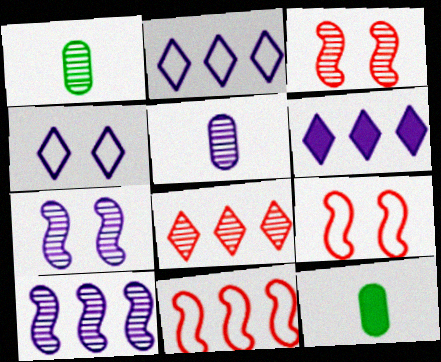[[1, 6, 9], 
[1, 7, 8], 
[2, 3, 12]]